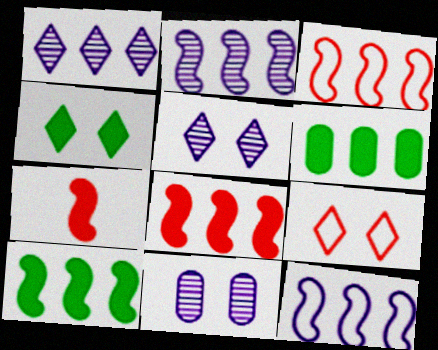[[1, 3, 6], 
[2, 3, 10], 
[4, 5, 9]]